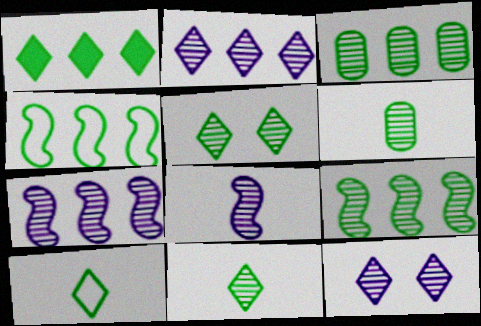[[1, 3, 4], 
[1, 5, 10], 
[5, 6, 9]]